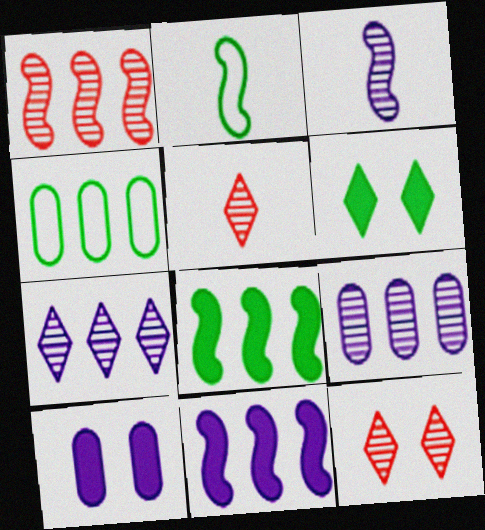[]